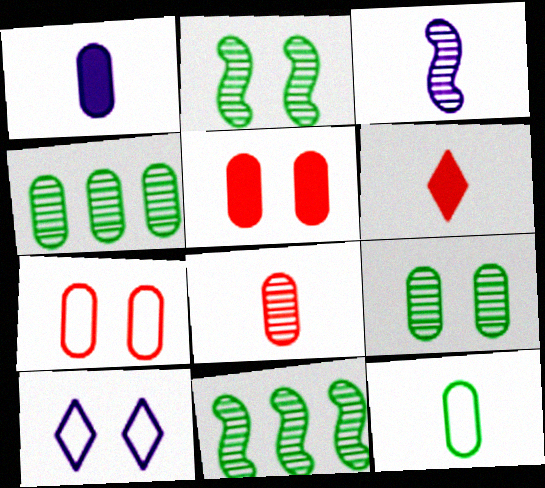[[1, 4, 7], 
[1, 8, 12], 
[2, 5, 10], 
[3, 6, 12]]